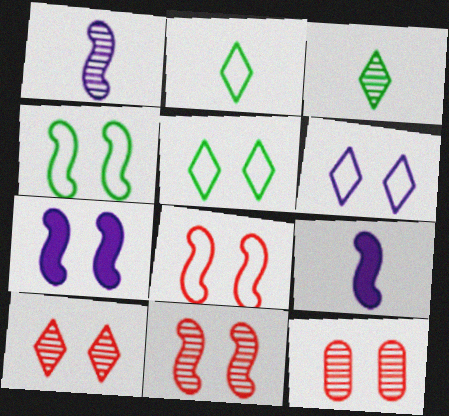[[4, 7, 11], 
[5, 7, 12], 
[10, 11, 12]]